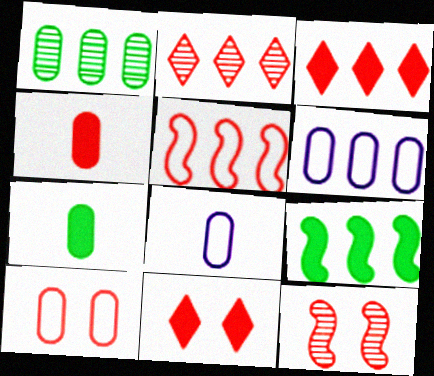[[2, 6, 9], 
[10, 11, 12]]